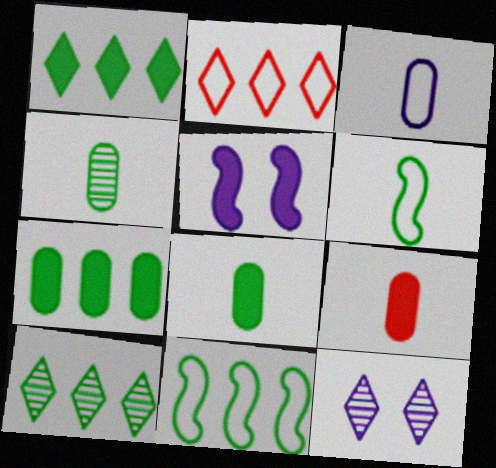[[1, 5, 9], 
[2, 4, 5], 
[3, 4, 9], 
[7, 10, 11], 
[9, 11, 12]]